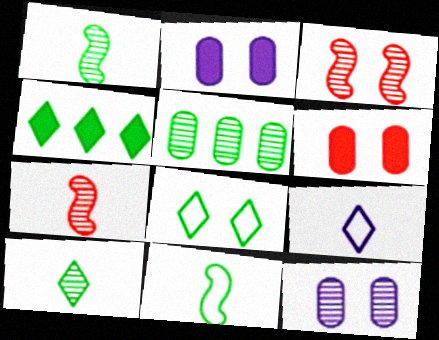[[2, 3, 8], 
[4, 8, 10]]